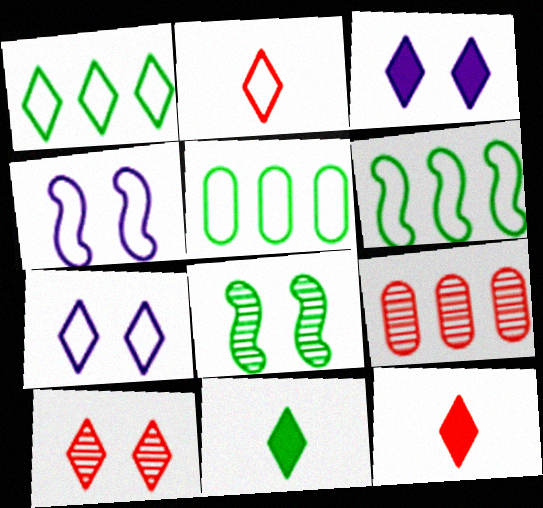[[1, 2, 7], 
[1, 5, 6], 
[2, 4, 5], 
[4, 9, 11], 
[5, 8, 11]]